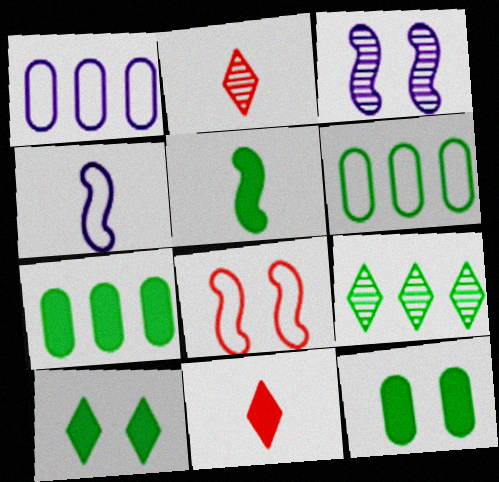[[3, 6, 11], 
[5, 7, 10]]